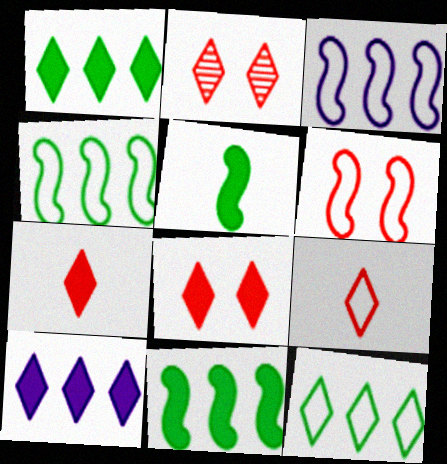[]